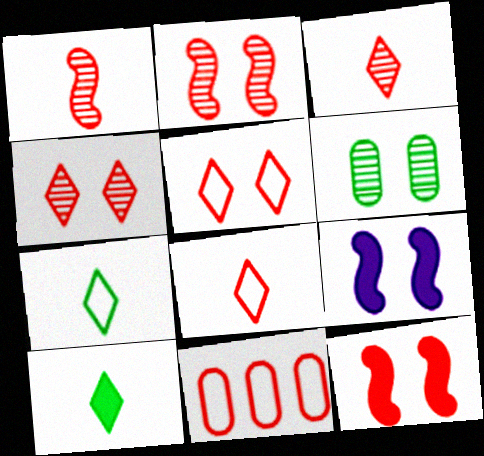[[3, 11, 12], 
[5, 6, 9]]